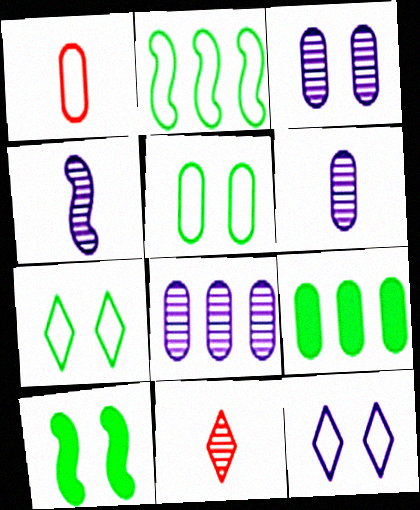[[1, 2, 12], 
[1, 3, 9], 
[3, 6, 8]]